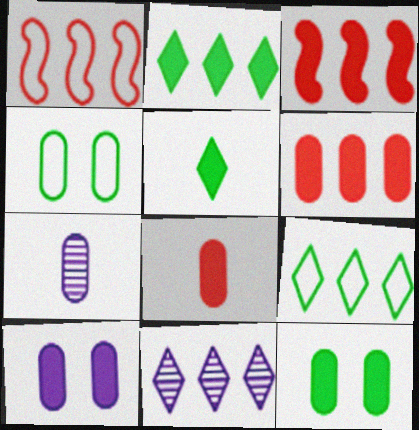[[3, 5, 10], 
[4, 6, 7]]